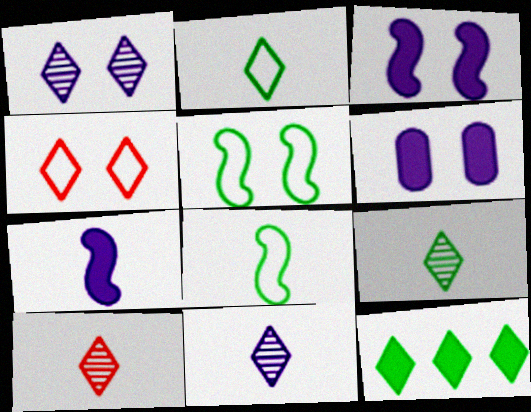[[4, 11, 12], 
[9, 10, 11]]